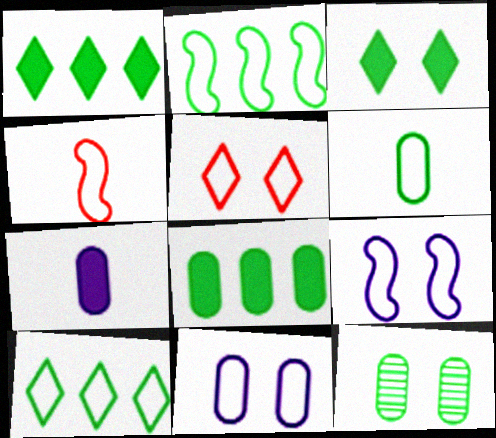[[2, 4, 9], 
[4, 10, 11], 
[6, 8, 12]]